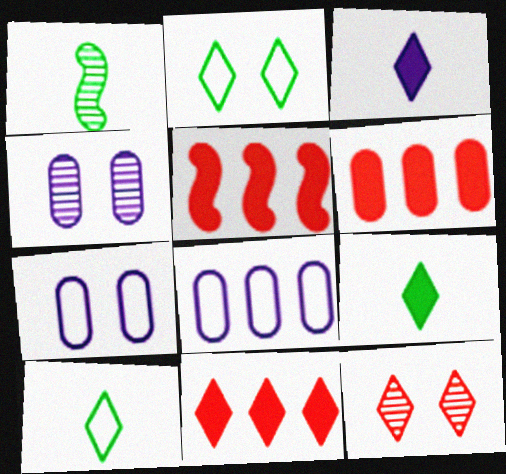[[1, 7, 11], 
[4, 5, 10], 
[5, 6, 11]]